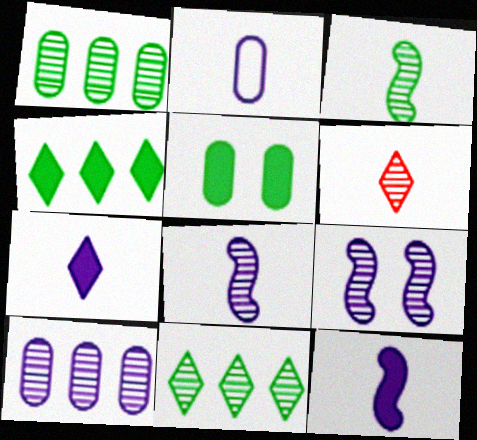[[1, 6, 9], 
[2, 7, 8]]